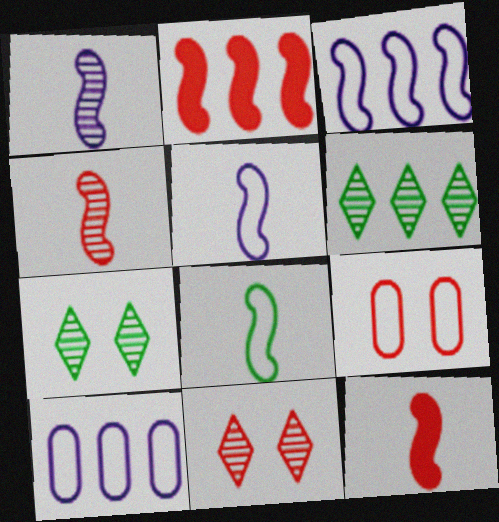[[1, 8, 12], 
[2, 6, 10], 
[7, 10, 12]]